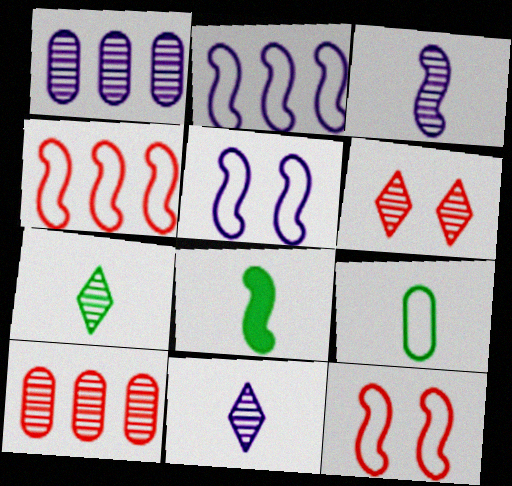[[7, 8, 9]]